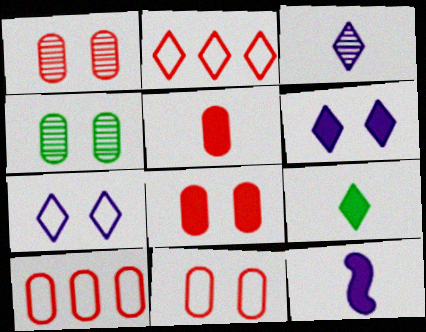[[1, 5, 10], 
[1, 8, 11], 
[2, 4, 12], 
[5, 9, 12]]